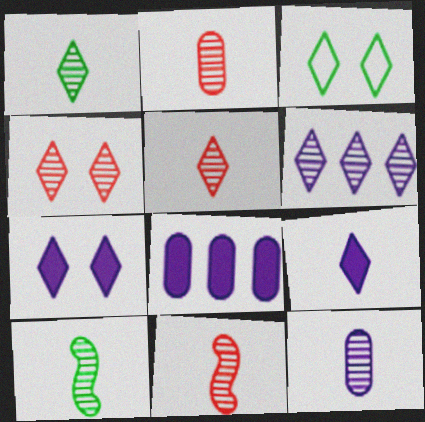[[1, 4, 6], 
[1, 11, 12], 
[2, 5, 11], 
[3, 4, 7], 
[3, 8, 11], 
[5, 10, 12]]